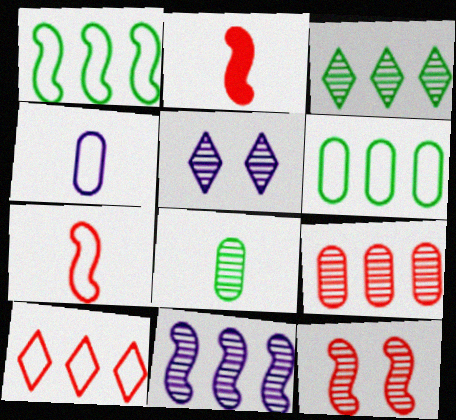[[2, 5, 6], 
[3, 9, 11]]